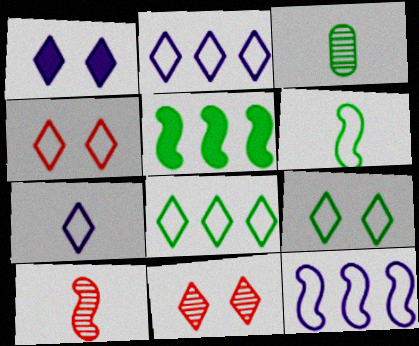[[1, 9, 11], 
[3, 5, 9], 
[4, 7, 8]]